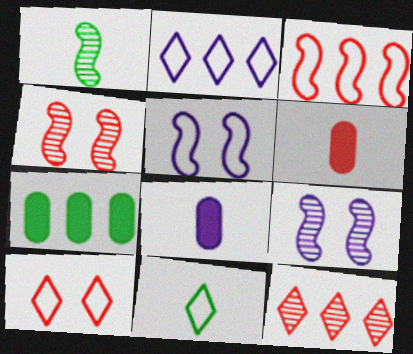[[2, 8, 9], 
[2, 10, 11]]